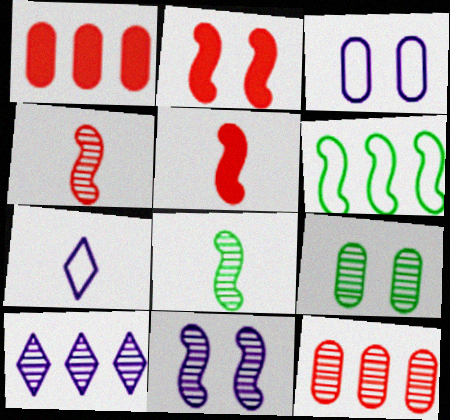[[1, 6, 10], 
[4, 9, 10], 
[5, 6, 11]]